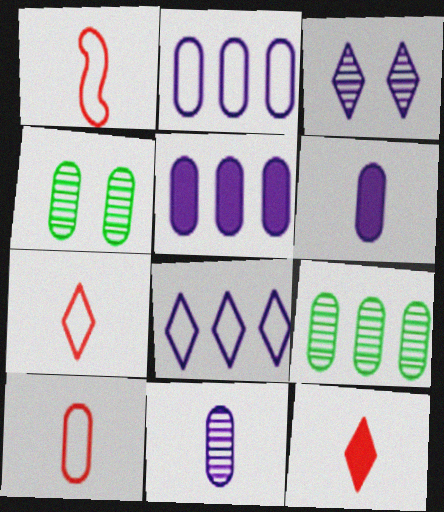[[1, 7, 10], 
[4, 5, 10]]